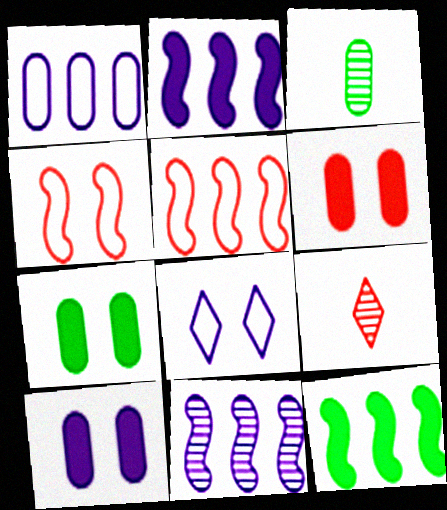[[1, 3, 6], 
[5, 6, 9], 
[5, 11, 12], 
[6, 7, 10]]